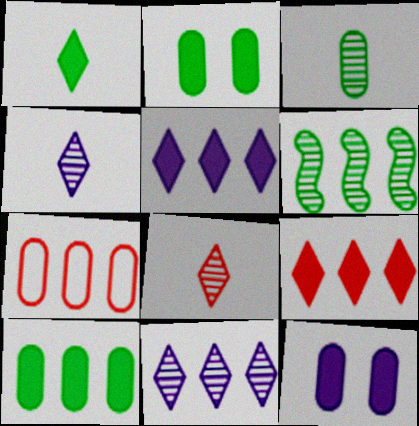[[3, 7, 12], 
[5, 6, 7]]